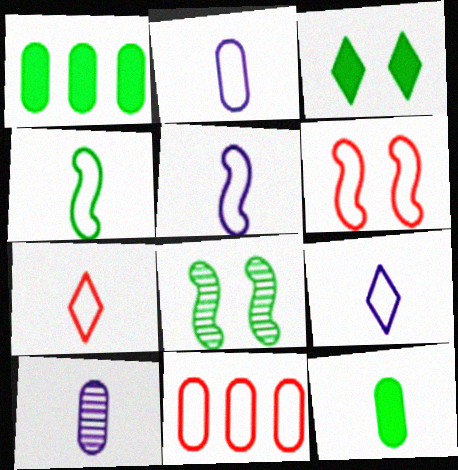[[2, 4, 7], 
[2, 5, 9], 
[6, 7, 11]]